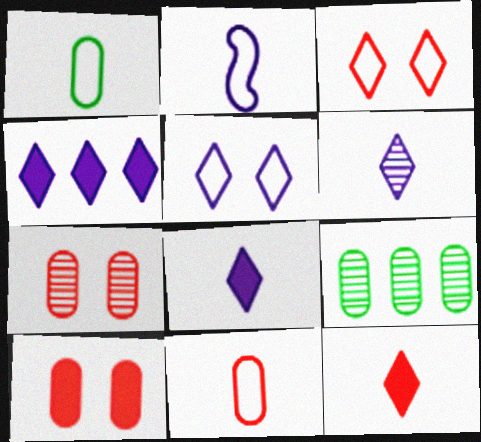[[4, 5, 6]]